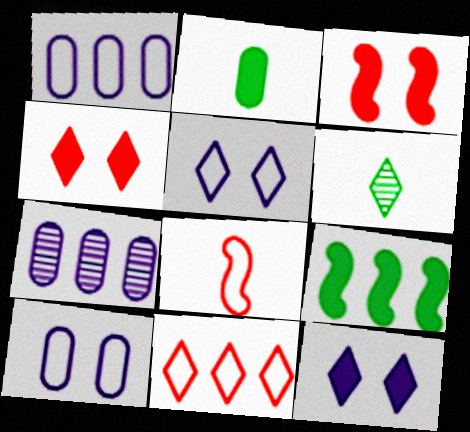[[1, 3, 6], 
[6, 11, 12], 
[7, 9, 11]]